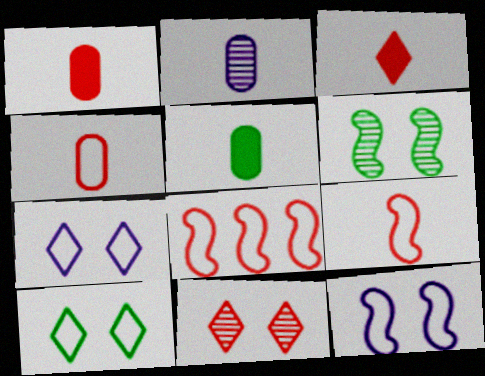[[1, 8, 11], 
[2, 4, 5]]